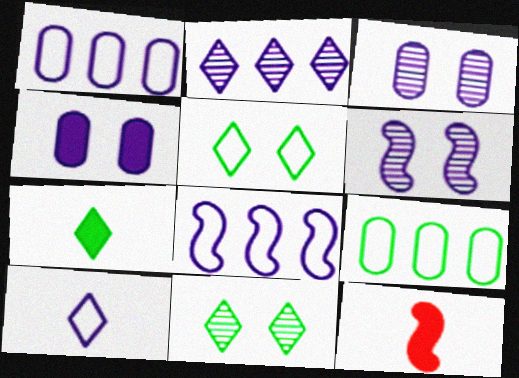[[1, 11, 12]]